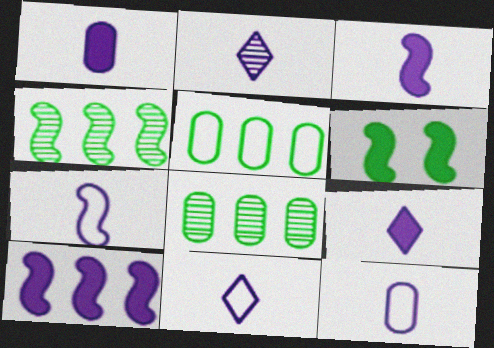[[1, 2, 7], 
[1, 3, 9], 
[2, 3, 12], 
[2, 9, 11], 
[7, 11, 12]]